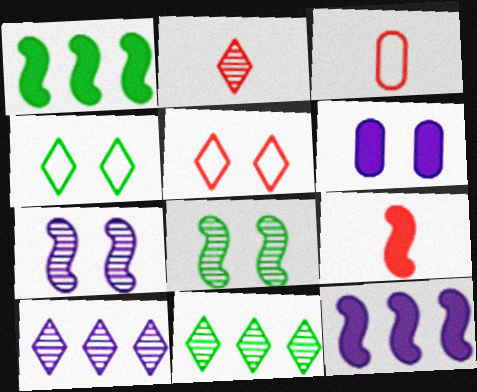[[2, 3, 9], 
[5, 6, 8]]